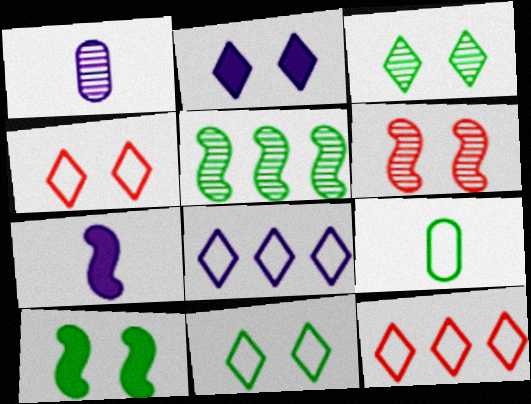[[1, 10, 12], 
[2, 3, 4]]